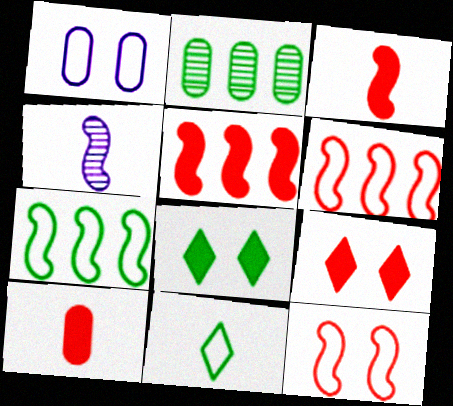[[1, 2, 10], 
[1, 6, 11], 
[4, 10, 11], 
[5, 9, 10]]